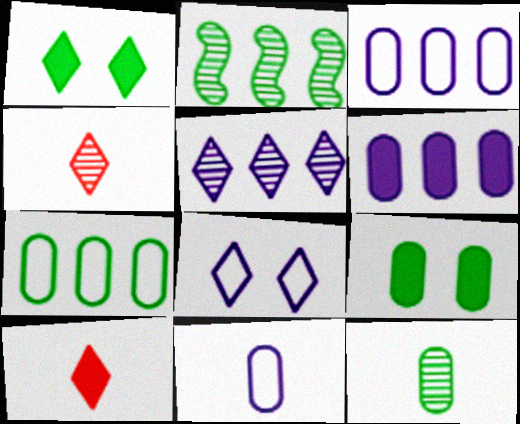[[7, 9, 12]]